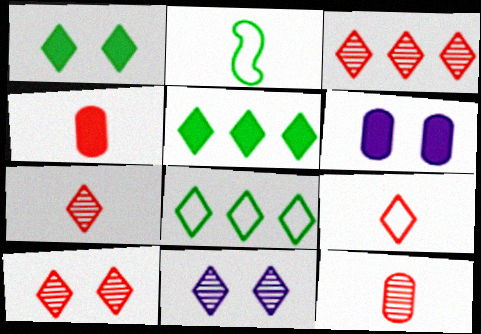[[2, 3, 6], 
[3, 7, 10], 
[5, 9, 11]]